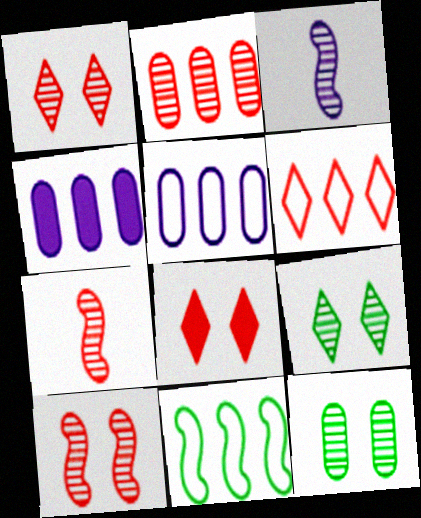[[1, 2, 7], 
[2, 3, 9], 
[5, 6, 11]]